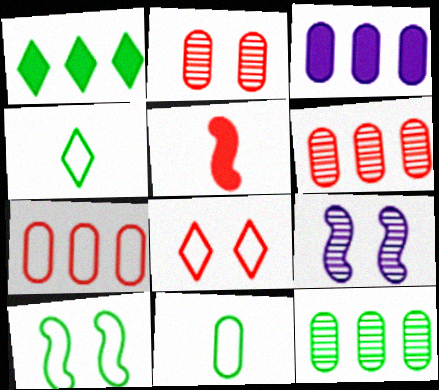[[2, 3, 11], 
[3, 7, 12], 
[5, 6, 8]]